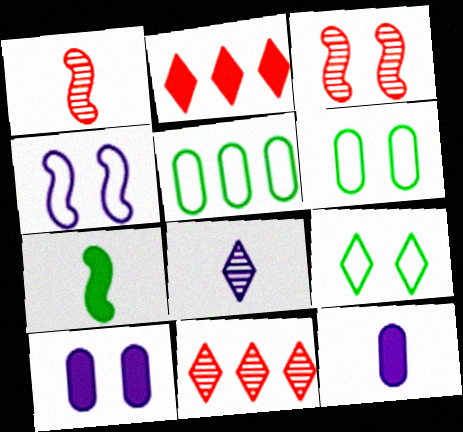[[2, 7, 10], 
[2, 8, 9], 
[3, 9, 10]]